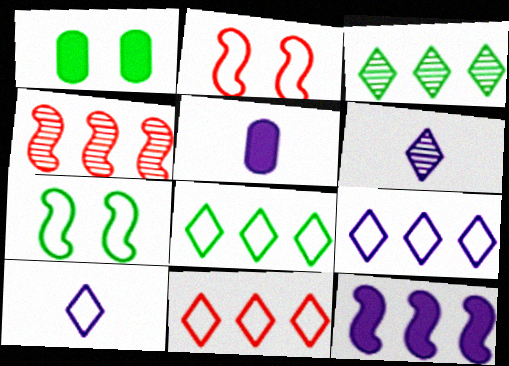[[1, 4, 10], 
[2, 3, 5], 
[8, 9, 11]]